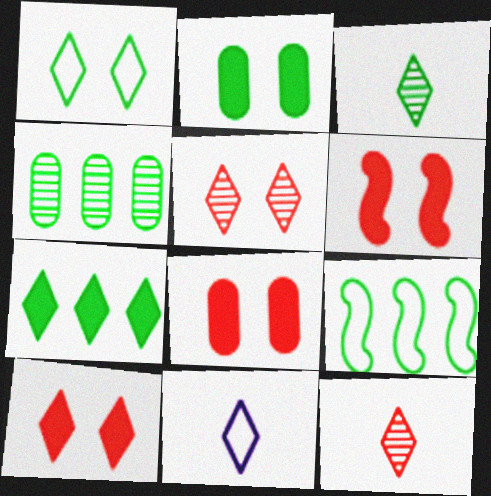[[1, 3, 7], 
[2, 3, 9], 
[4, 6, 11], 
[4, 7, 9], 
[5, 7, 11], 
[6, 8, 10]]